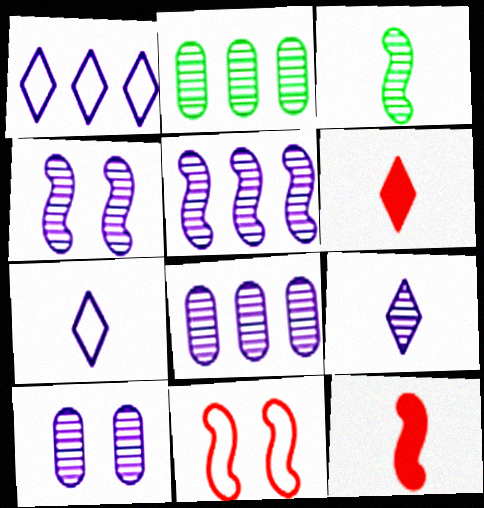[[4, 8, 9], 
[5, 9, 10]]